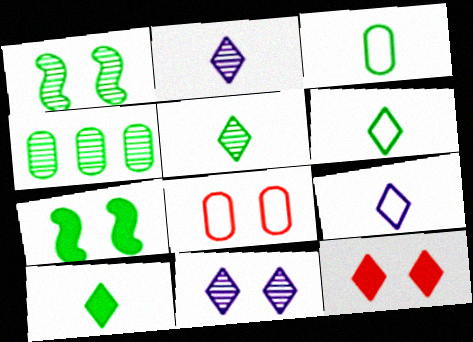[[1, 4, 5], 
[4, 6, 7], 
[5, 6, 10], 
[7, 8, 11]]